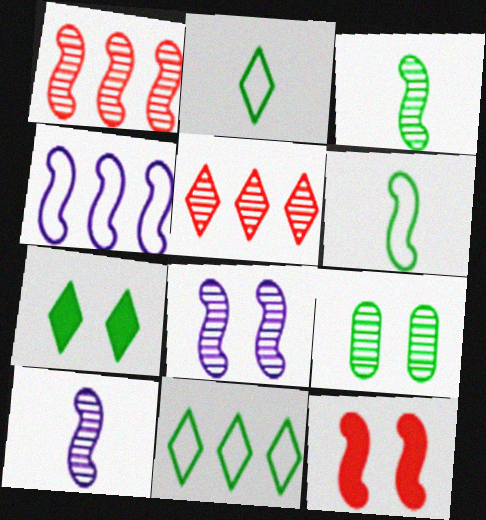[[1, 3, 8], 
[3, 4, 12], 
[5, 9, 10]]